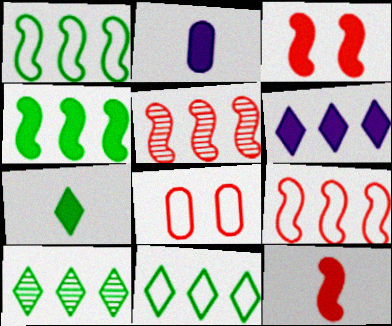[[2, 7, 12]]